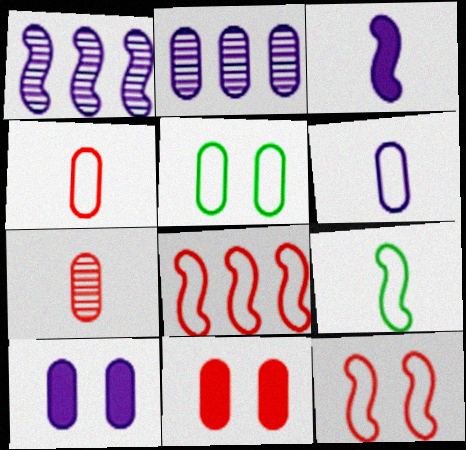[[2, 6, 10]]